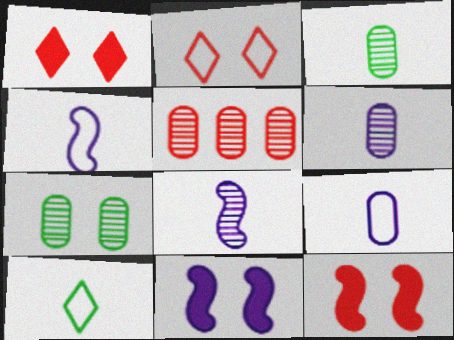[[2, 7, 11], 
[5, 6, 7], 
[5, 10, 11]]